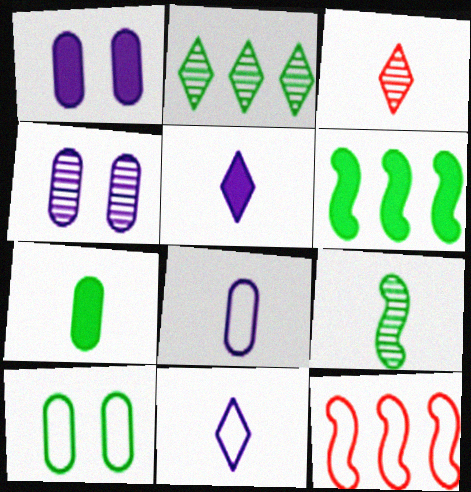[[10, 11, 12]]